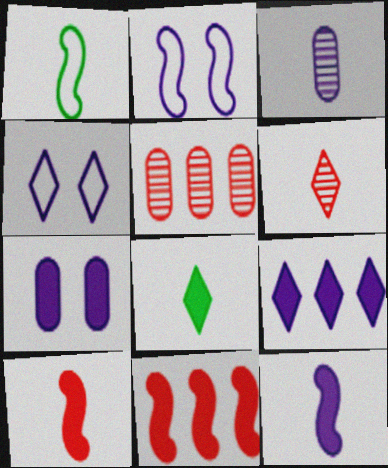[[2, 3, 9], 
[2, 5, 8], 
[7, 8, 11], 
[7, 9, 12]]